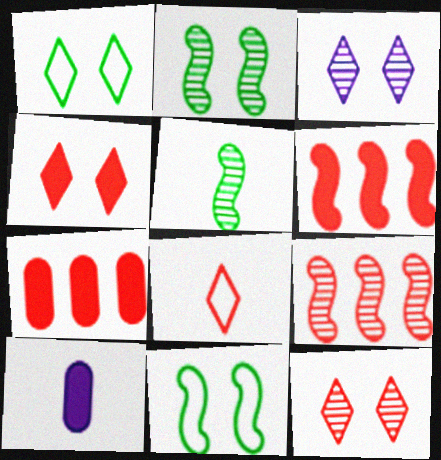[[1, 3, 4], 
[1, 9, 10], 
[5, 8, 10]]